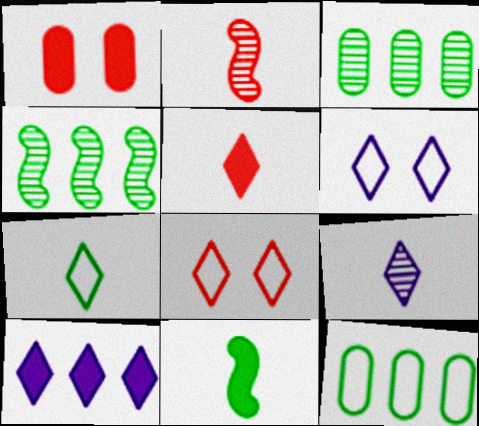[[1, 10, 11], 
[5, 7, 9], 
[6, 9, 10]]